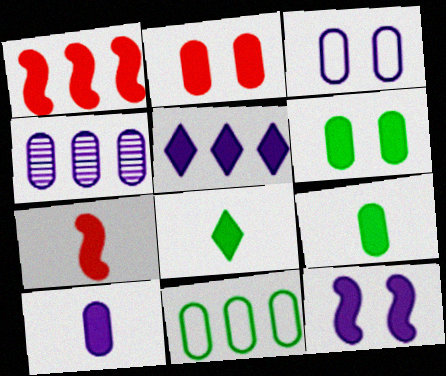[[3, 4, 10], 
[5, 6, 7], 
[5, 10, 12], 
[7, 8, 10]]